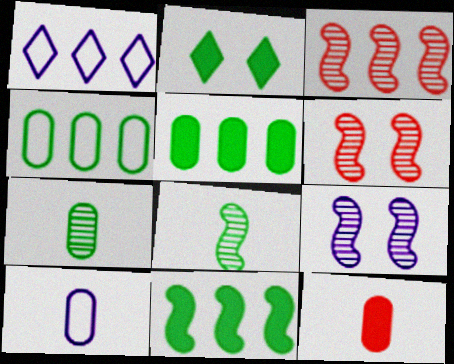[[1, 3, 5], 
[2, 3, 10], 
[2, 4, 8], 
[3, 8, 9], 
[7, 10, 12]]